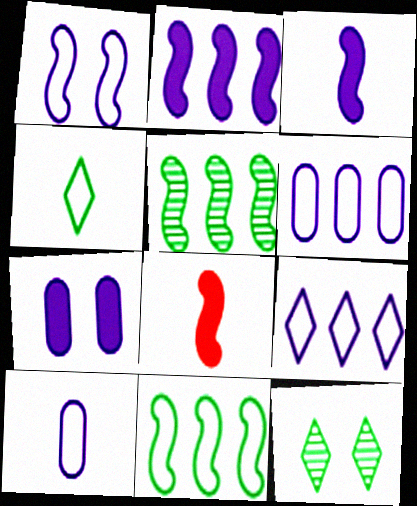[[1, 5, 8], 
[1, 9, 10], 
[6, 8, 12]]